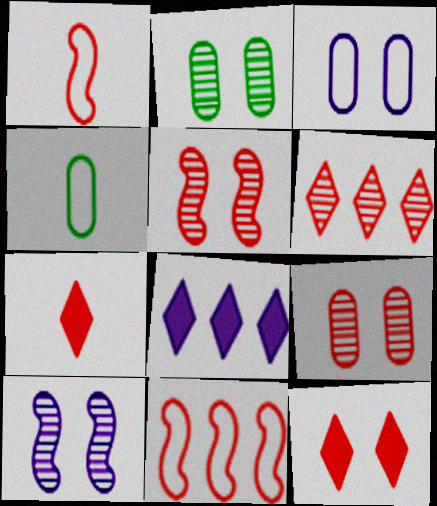[[1, 2, 8], 
[4, 5, 8], 
[7, 9, 11]]